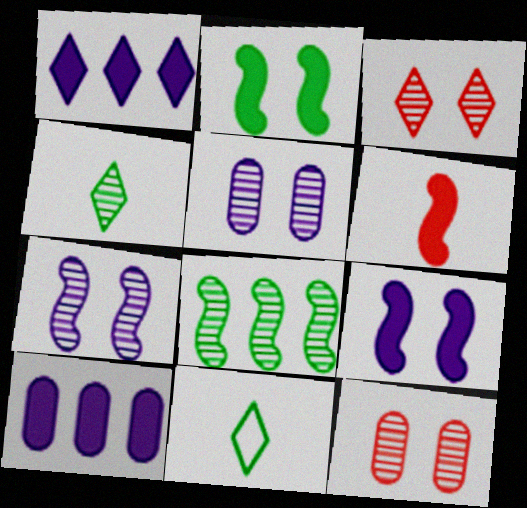[[1, 3, 11]]